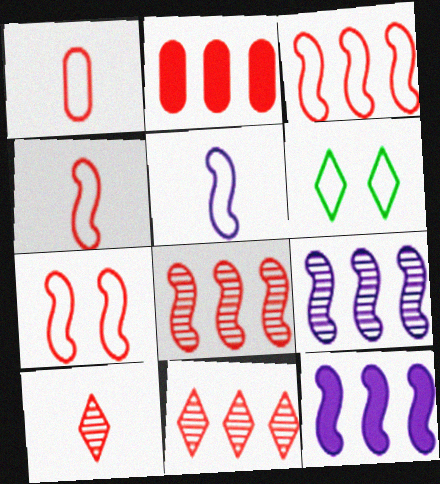[[2, 3, 11], 
[2, 7, 10], 
[3, 4, 7]]